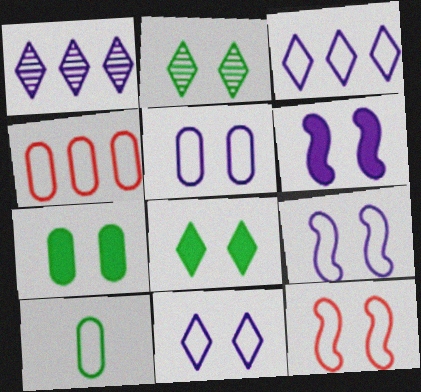[[3, 10, 12], 
[4, 5, 10], 
[5, 9, 11]]